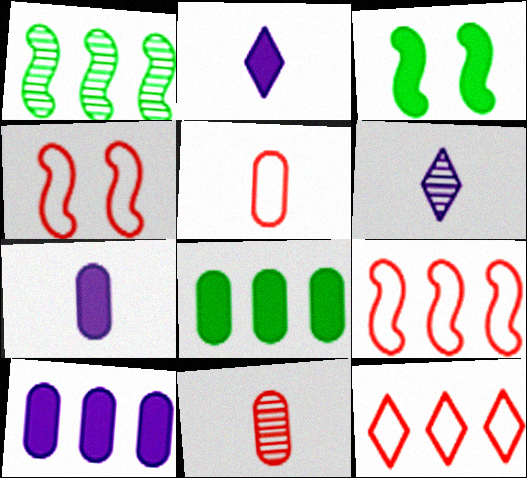[[1, 10, 12], 
[4, 5, 12], 
[4, 6, 8]]